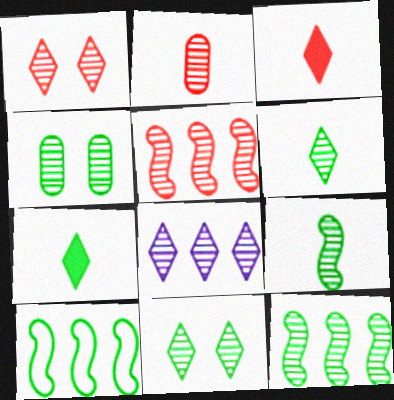[[1, 2, 5], 
[1, 6, 8], 
[4, 6, 12], 
[4, 7, 10]]